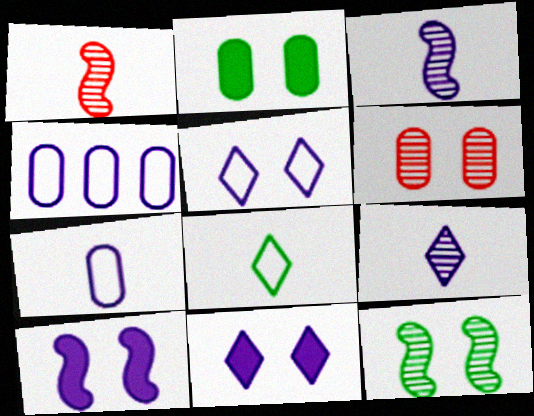[[3, 4, 11], 
[4, 9, 10]]